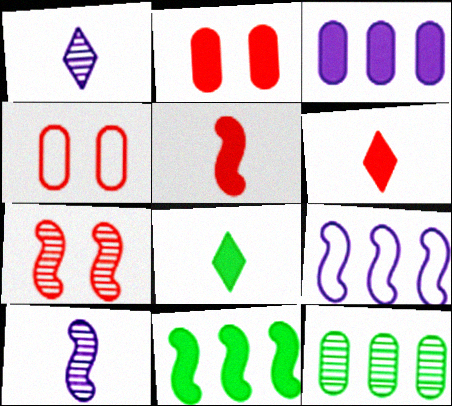[[1, 4, 11], 
[1, 7, 12]]